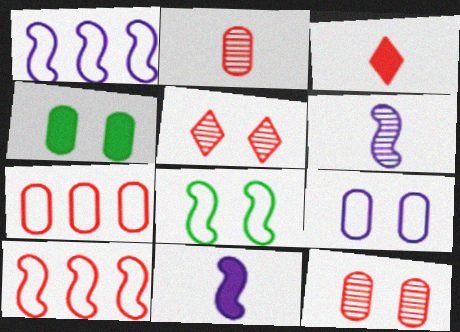[[3, 10, 12], 
[4, 9, 12]]